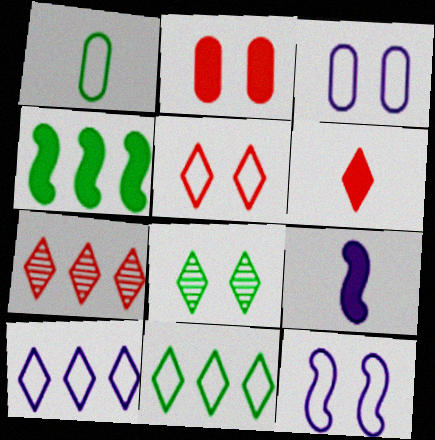[[1, 4, 8], 
[2, 8, 12], 
[5, 6, 7], 
[6, 8, 10]]